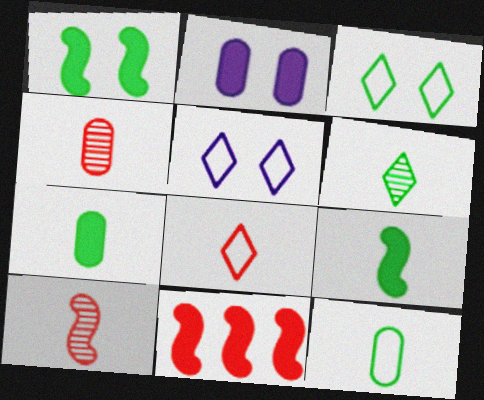[[6, 9, 12]]